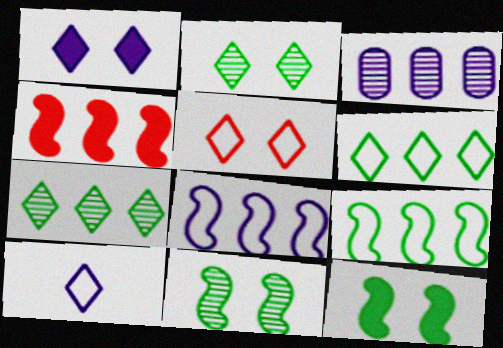[[1, 2, 5], 
[3, 4, 6], 
[5, 6, 10]]